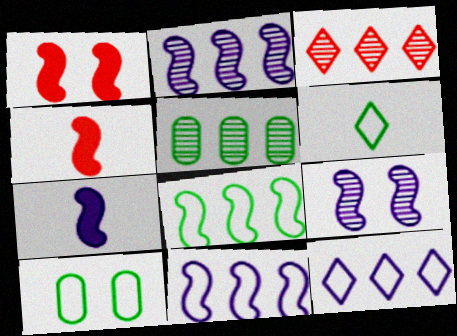[[2, 3, 5], 
[3, 7, 10], 
[4, 8, 9], 
[6, 8, 10], 
[7, 9, 11]]